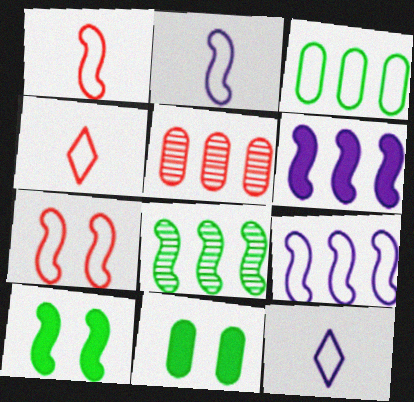[[3, 7, 12], 
[5, 10, 12]]